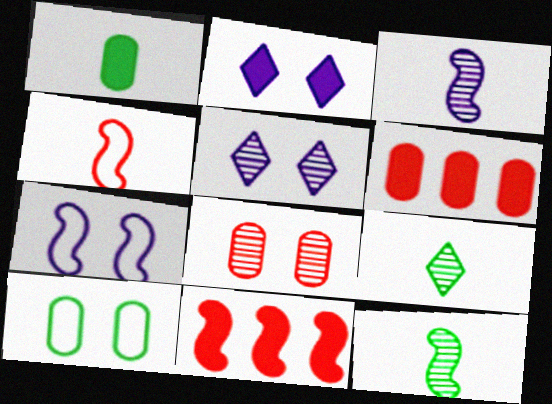[[1, 2, 11], 
[6, 7, 9], 
[7, 11, 12]]